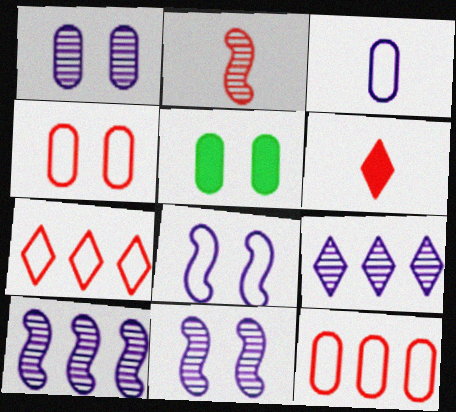[[1, 4, 5]]